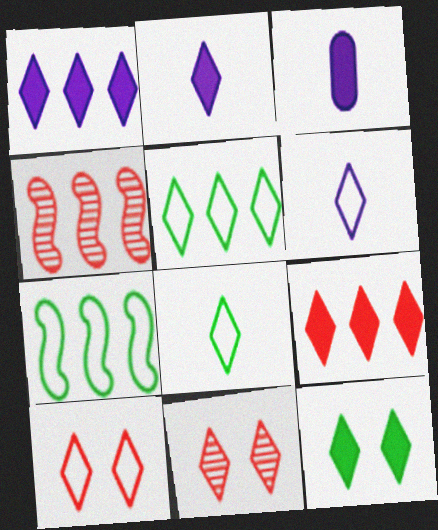[[1, 8, 11], 
[2, 5, 11], 
[2, 9, 12], 
[3, 7, 11], 
[5, 6, 10]]